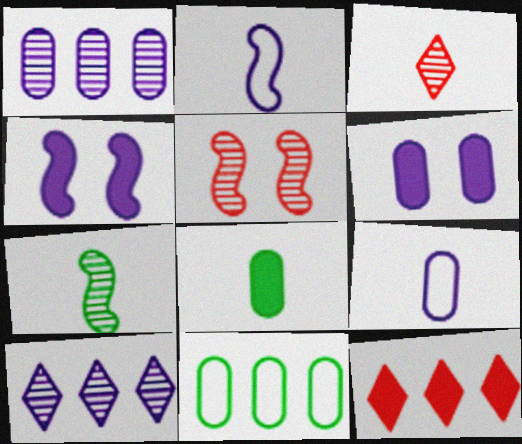[[1, 6, 9], 
[2, 3, 8], 
[2, 6, 10], 
[3, 4, 11], 
[4, 8, 12], 
[4, 9, 10]]